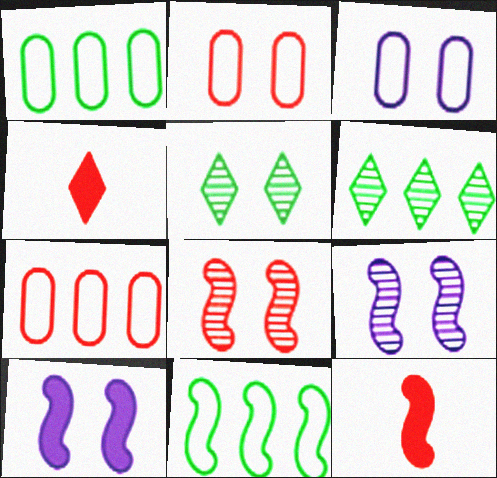[[1, 4, 9], 
[2, 5, 10], 
[3, 6, 12], 
[4, 7, 8], 
[9, 11, 12]]